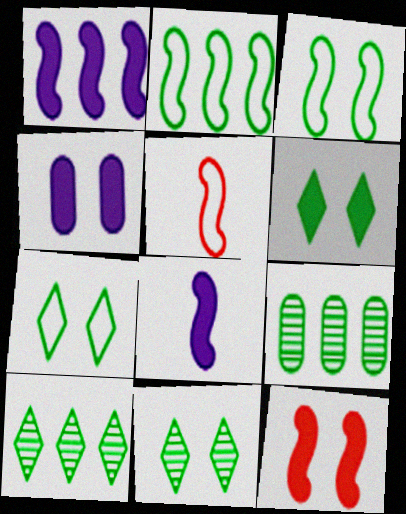[[4, 5, 10], 
[4, 6, 12], 
[6, 7, 11]]